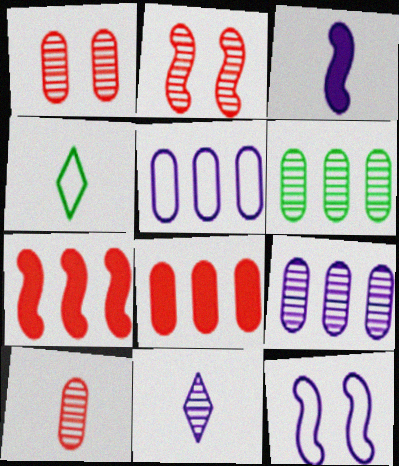[[2, 6, 11], 
[3, 4, 10], 
[5, 6, 8]]